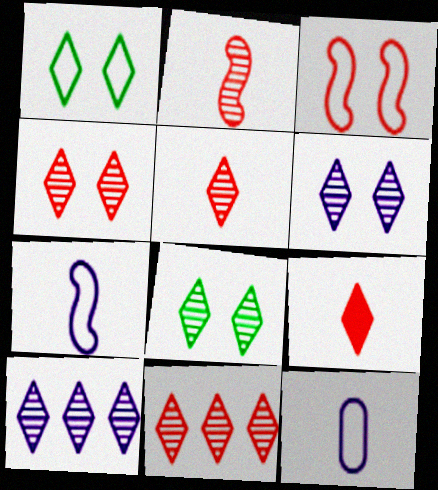[[1, 9, 10], 
[4, 5, 11], 
[4, 6, 8], 
[5, 8, 10]]